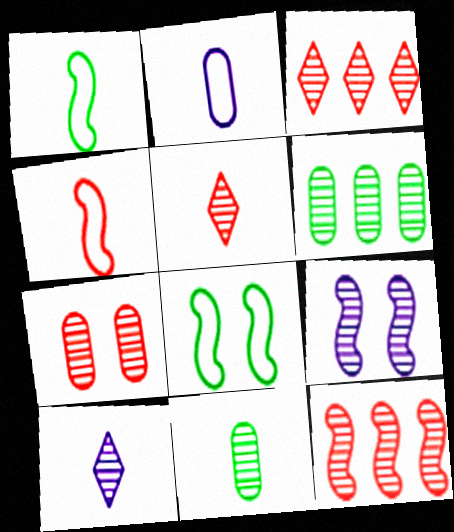[[3, 9, 11], 
[5, 6, 9], 
[5, 7, 12]]